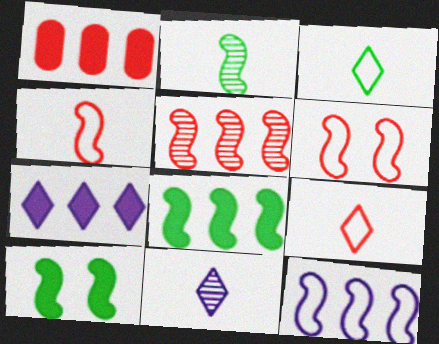[[1, 7, 8], 
[5, 8, 12]]